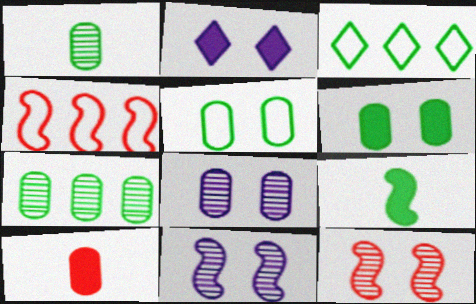[[1, 2, 4], 
[2, 5, 12], 
[3, 10, 11], 
[4, 9, 11]]